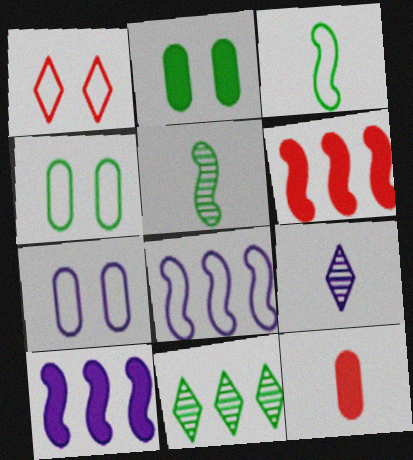[[2, 3, 11], 
[3, 9, 12], 
[4, 6, 9], 
[7, 9, 10]]